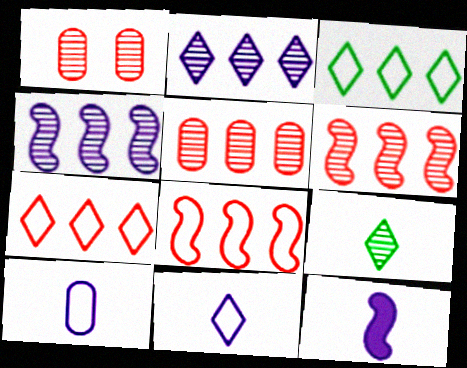[[1, 3, 12], 
[1, 4, 9]]